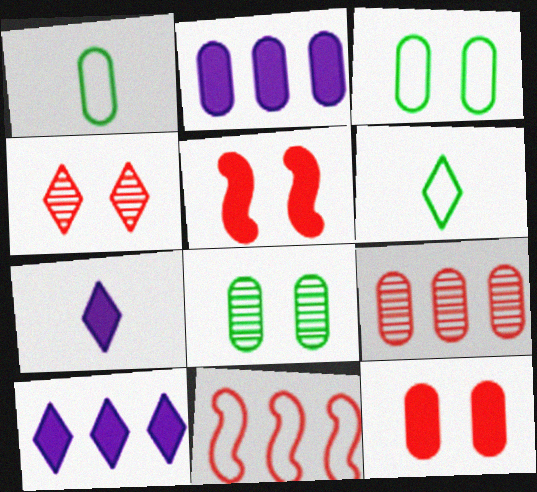[[4, 6, 10], 
[7, 8, 11]]